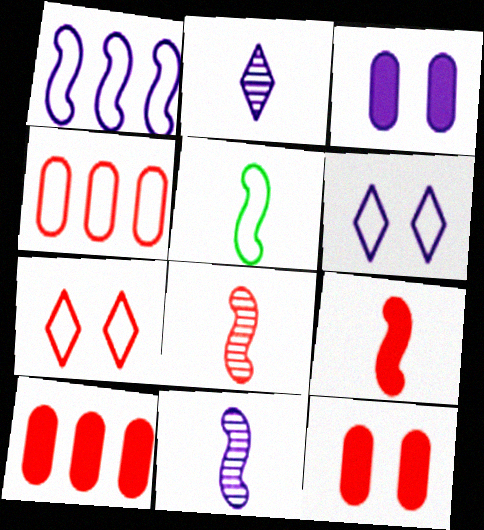[[1, 2, 3], 
[4, 5, 6], 
[5, 9, 11], 
[7, 8, 10]]